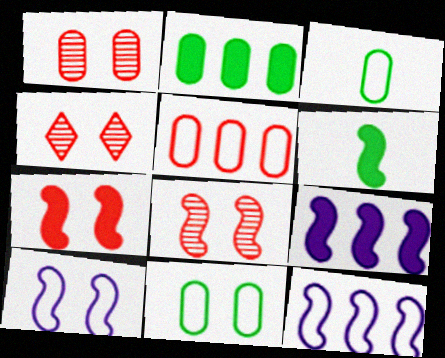[[1, 4, 8], 
[3, 4, 9], 
[6, 7, 9], 
[6, 8, 12]]